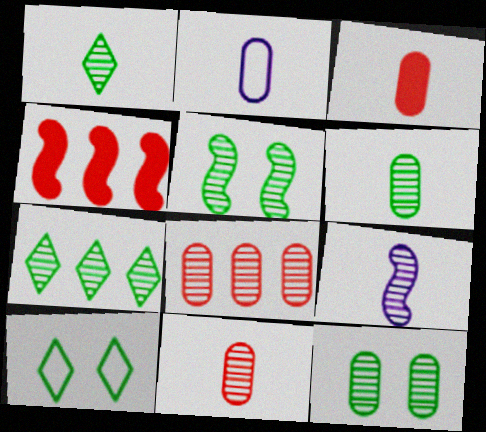[[1, 9, 11], 
[2, 3, 6], 
[5, 6, 7]]